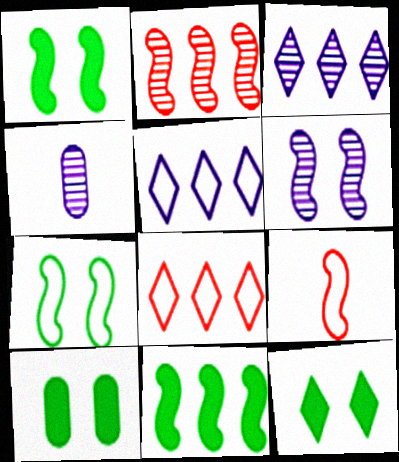[[1, 4, 8], 
[1, 10, 12], 
[3, 4, 6], 
[3, 9, 10], 
[6, 9, 11]]